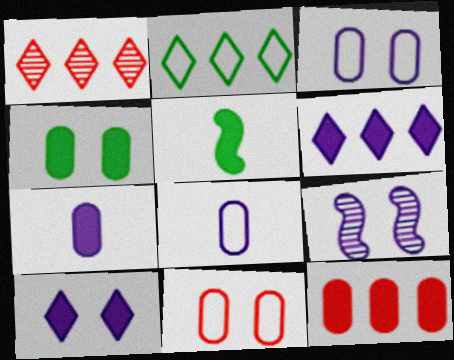[[1, 2, 6], 
[1, 3, 5], 
[3, 9, 10], 
[4, 7, 12], 
[5, 10, 12], 
[6, 8, 9]]